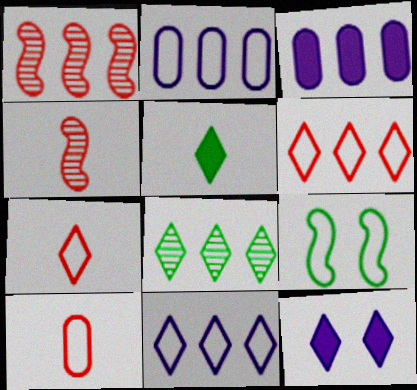[[2, 7, 9], 
[7, 8, 12], 
[9, 10, 11]]